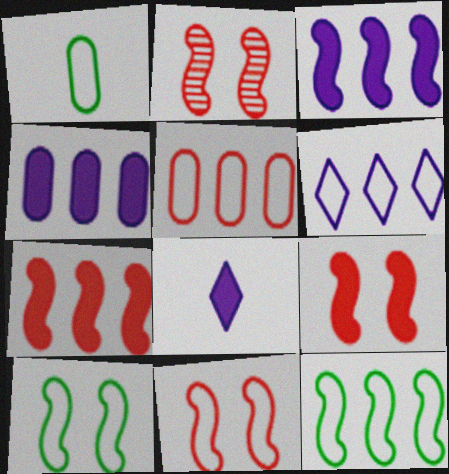[[1, 6, 11], 
[2, 9, 11], 
[5, 6, 12]]